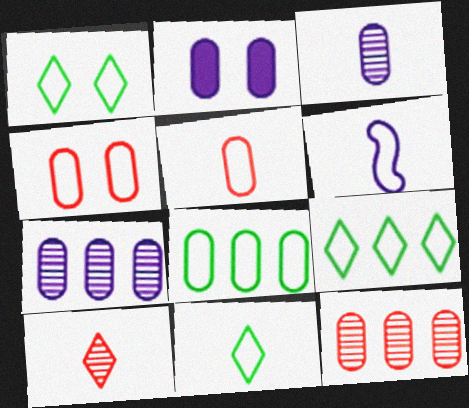[[1, 9, 11], 
[4, 6, 9], 
[5, 6, 11]]